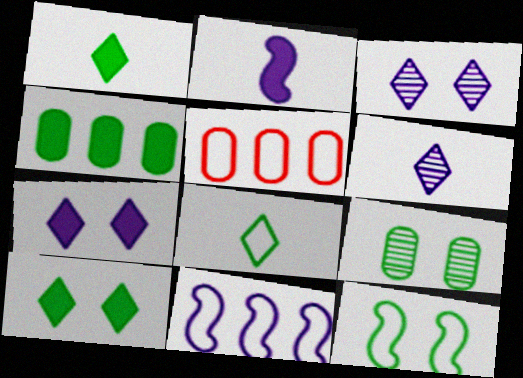[[9, 10, 12]]